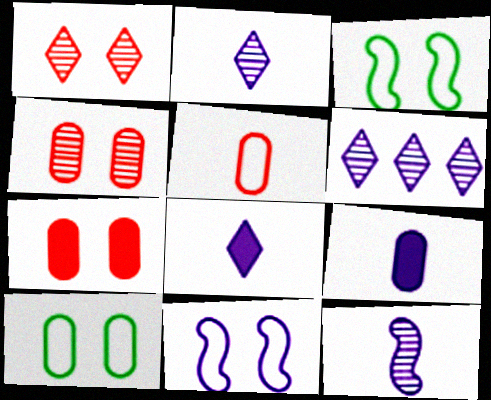[[6, 9, 11]]